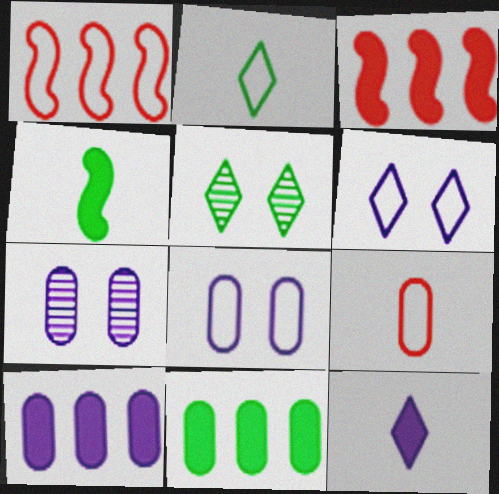[[1, 2, 8], 
[2, 3, 7], 
[7, 9, 11]]